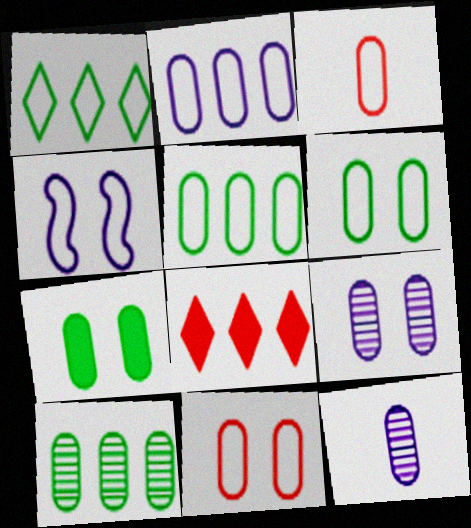[[1, 3, 4], 
[2, 3, 6], 
[7, 9, 11]]